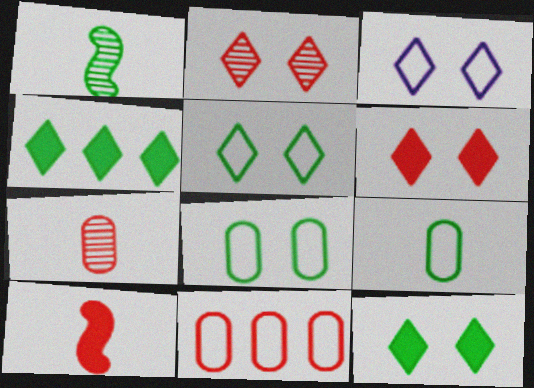[[1, 4, 8], 
[2, 3, 12], 
[2, 10, 11]]